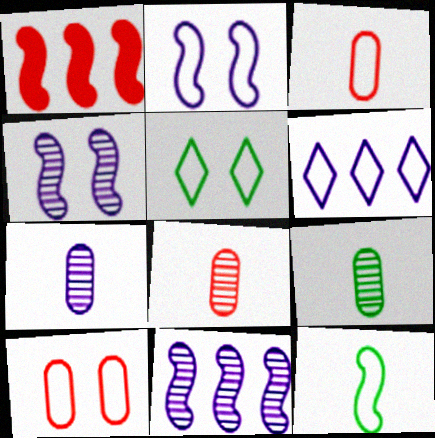[[1, 4, 12], 
[1, 5, 7], 
[2, 5, 10], 
[6, 10, 12], 
[7, 8, 9]]